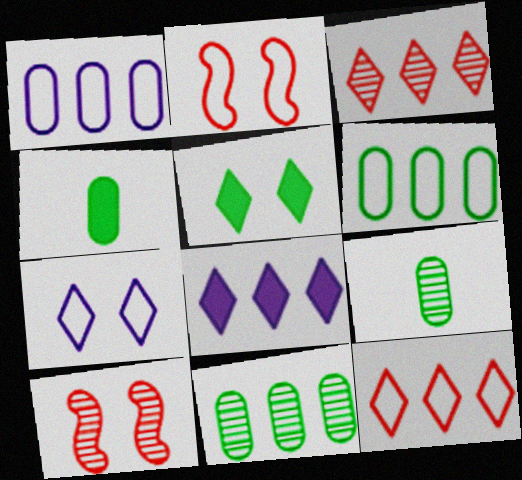[[2, 8, 9]]